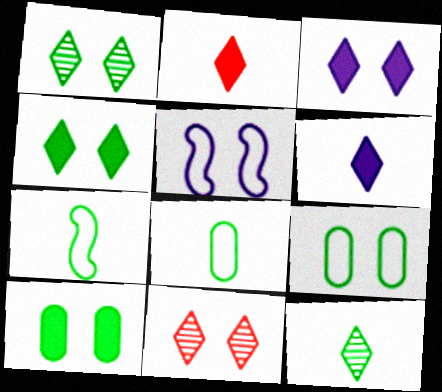[[5, 10, 11]]